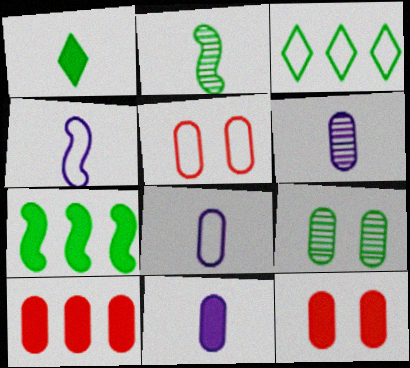[[3, 4, 5], 
[6, 8, 11], 
[8, 9, 10]]